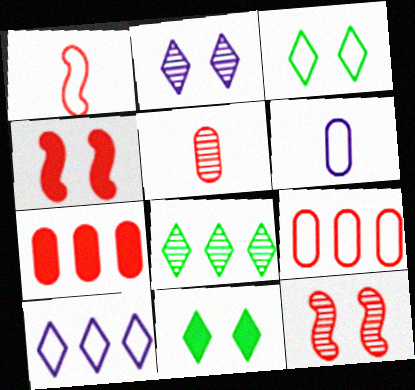[[4, 6, 8]]